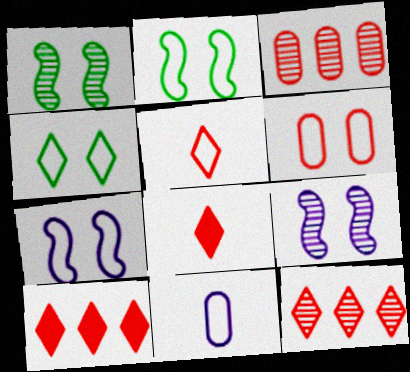[[1, 10, 11], 
[4, 6, 7]]